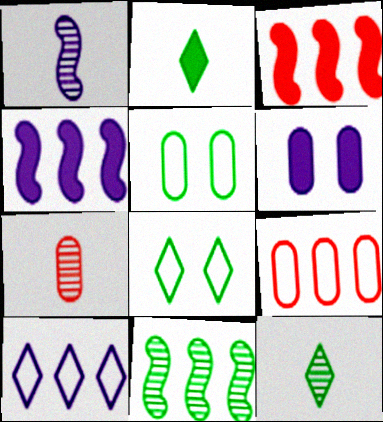[[1, 6, 10], 
[1, 7, 12], 
[2, 3, 6], 
[2, 5, 11], 
[4, 7, 8]]